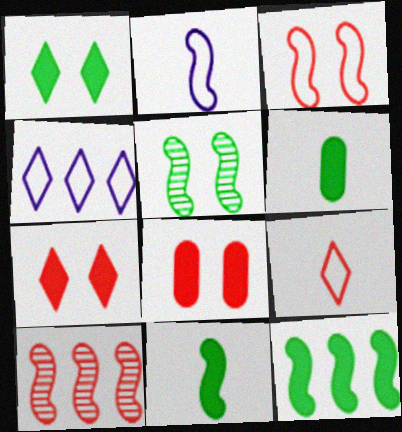[[1, 6, 12], 
[8, 9, 10]]